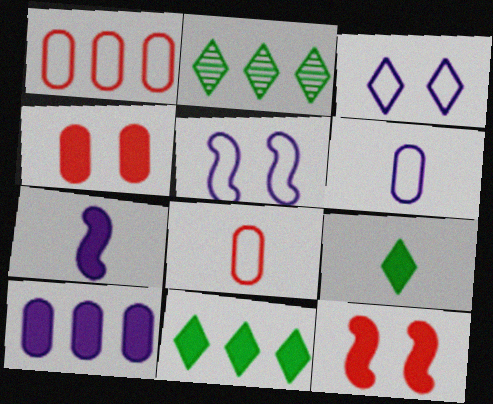[[2, 6, 12], 
[4, 7, 11], 
[9, 10, 12]]